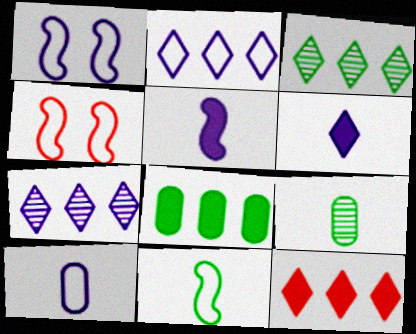[[1, 2, 10], 
[1, 9, 12], 
[2, 3, 12]]